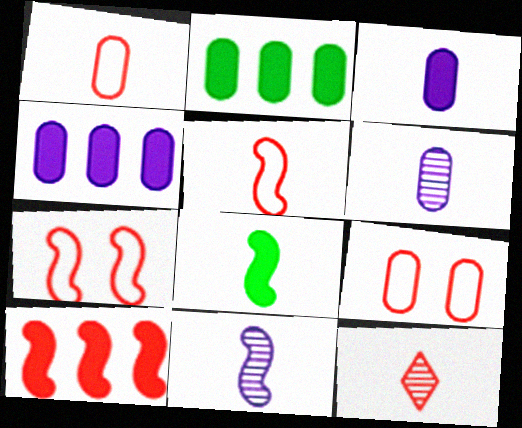[[2, 6, 9], 
[5, 8, 11], 
[9, 10, 12]]